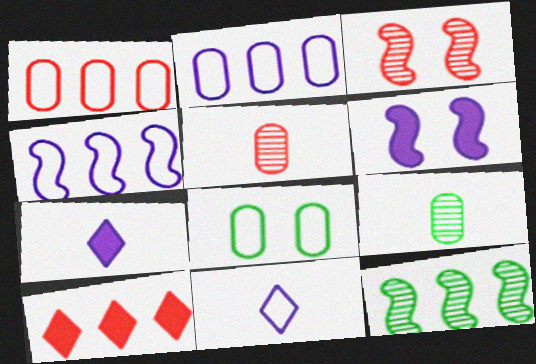[[2, 10, 12]]